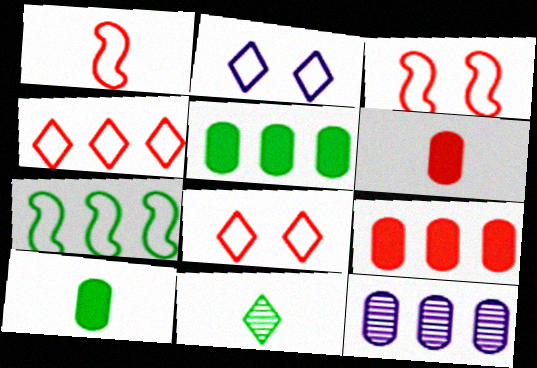[]